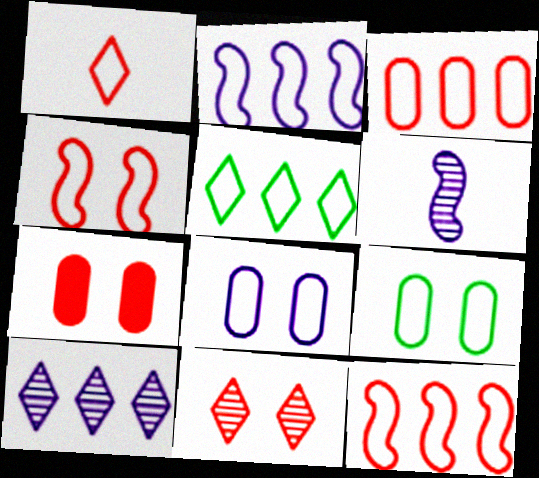[[1, 2, 9], 
[1, 3, 4], 
[2, 3, 5], 
[4, 7, 11], 
[5, 6, 7]]